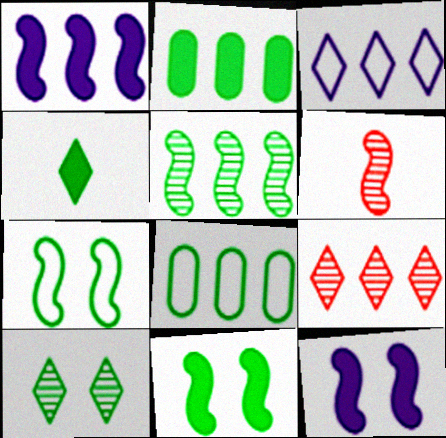[[1, 6, 7], 
[1, 8, 9], 
[2, 4, 11]]